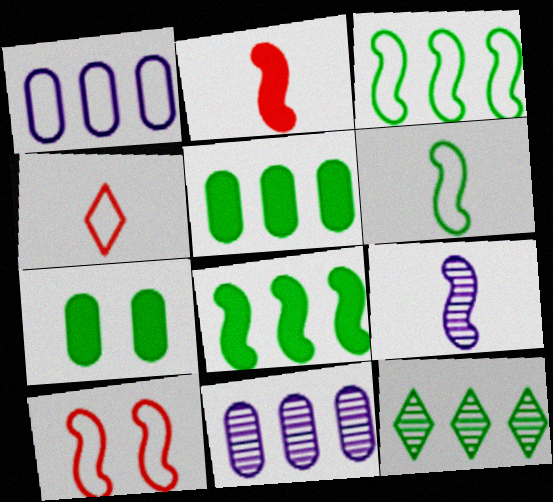[[2, 6, 9], 
[3, 5, 12], 
[6, 7, 12], 
[8, 9, 10]]